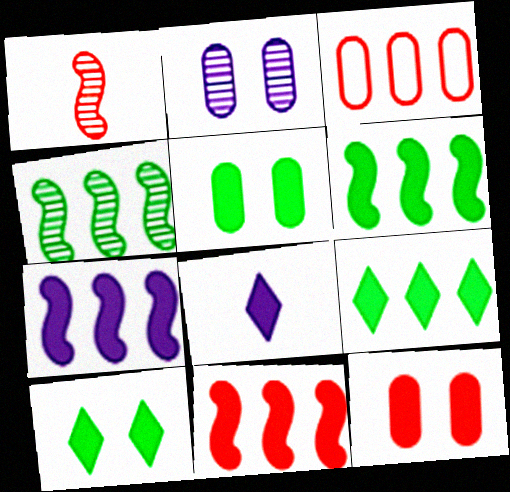[[5, 8, 11], 
[6, 7, 11], 
[6, 8, 12]]